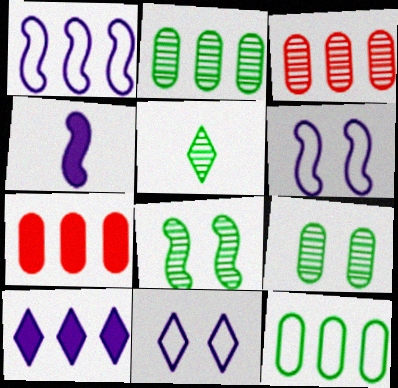[[2, 5, 8], 
[5, 6, 7]]